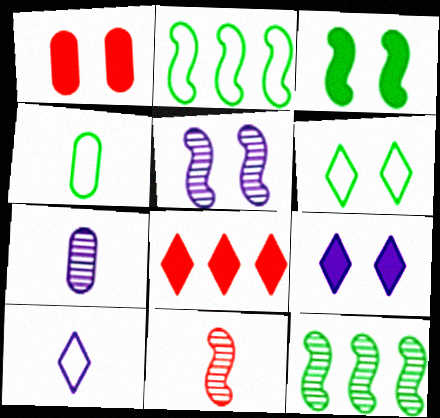[[1, 3, 9], 
[1, 5, 6], 
[1, 10, 12], 
[2, 4, 6], 
[4, 5, 8], 
[5, 11, 12]]